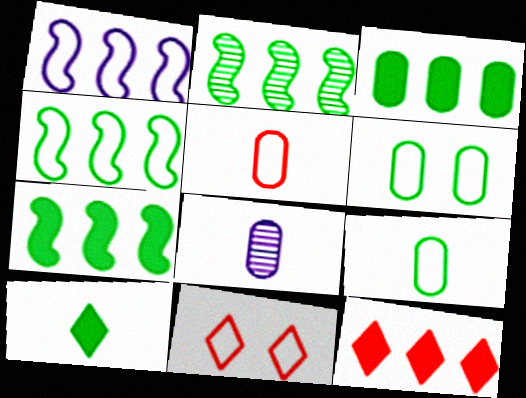[[1, 9, 11], 
[2, 4, 7], 
[2, 6, 10], 
[7, 8, 11]]